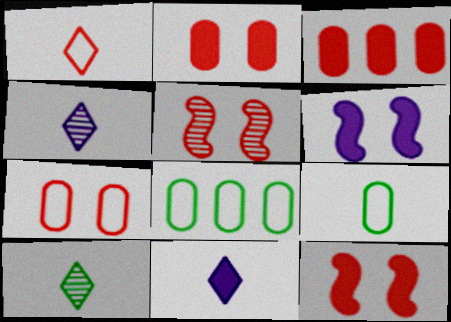[[1, 3, 5], 
[1, 10, 11], 
[4, 8, 12], 
[5, 8, 11]]